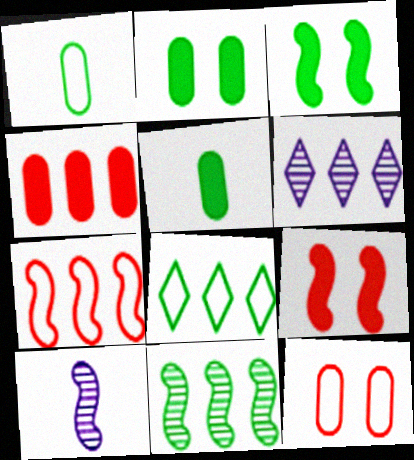[[1, 6, 9], 
[3, 7, 10]]